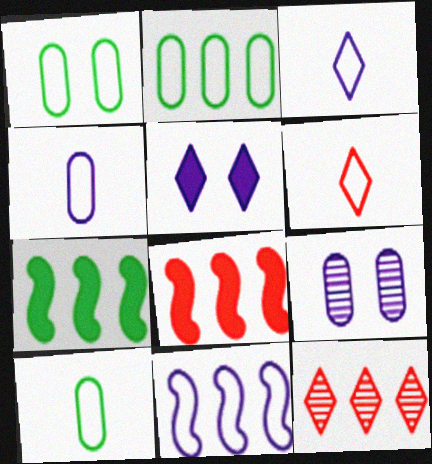[[1, 2, 10], 
[1, 6, 11], 
[6, 7, 9]]